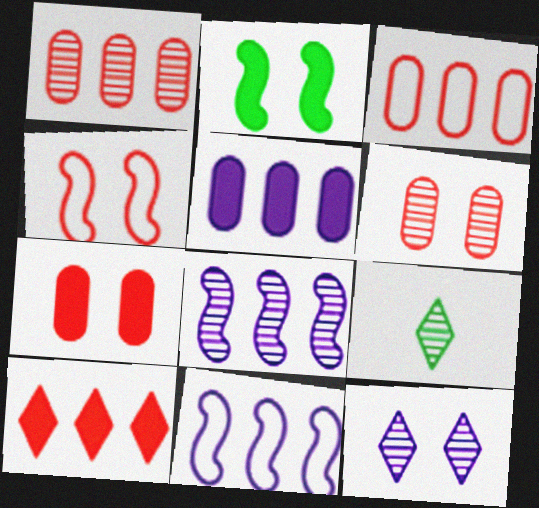[[4, 5, 9], 
[6, 8, 9], 
[7, 9, 11]]